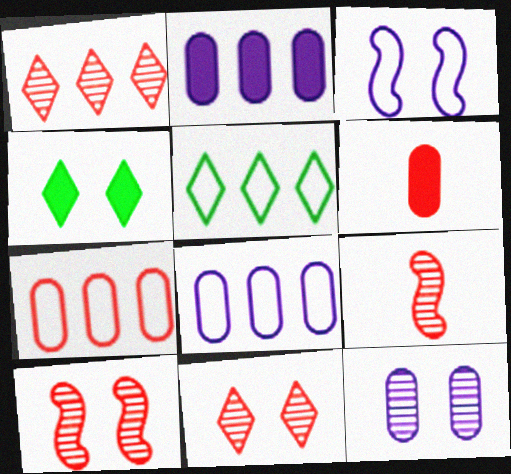[[4, 8, 9]]